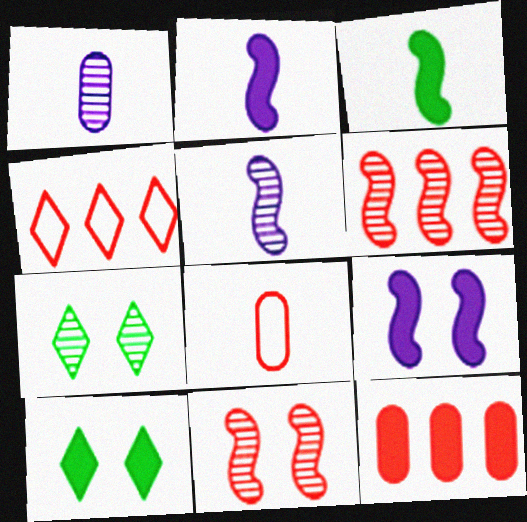[[1, 6, 7], 
[2, 10, 12], 
[4, 6, 12]]